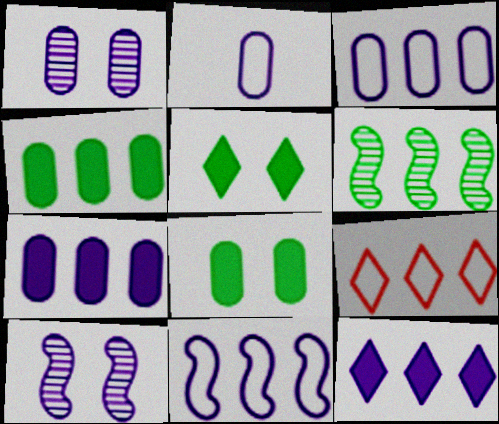[[1, 2, 7], 
[2, 10, 12], 
[6, 7, 9]]